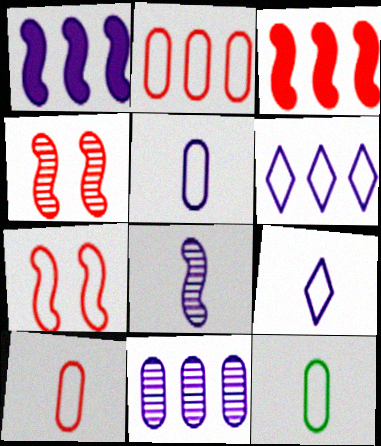[[1, 6, 11], 
[5, 10, 12], 
[6, 7, 12]]